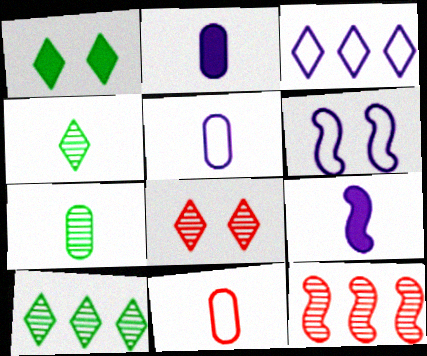[[1, 5, 12], 
[2, 7, 11], 
[3, 5, 6], 
[4, 9, 11]]